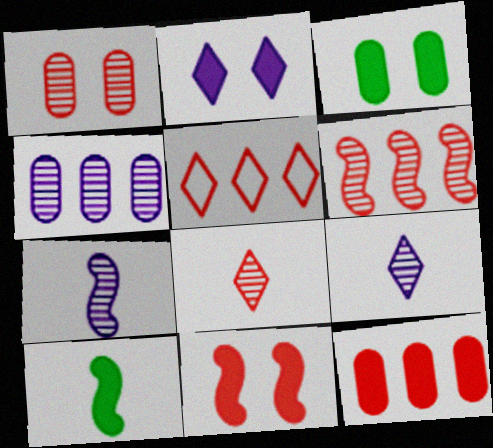[[1, 6, 8], 
[2, 3, 11], 
[2, 10, 12], 
[3, 5, 7], 
[5, 6, 12]]